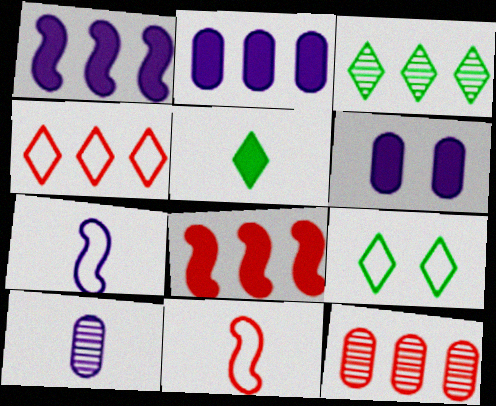[[3, 5, 9], 
[3, 6, 11], 
[4, 8, 12], 
[5, 6, 8], 
[5, 10, 11], 
[8, 9, 10]]